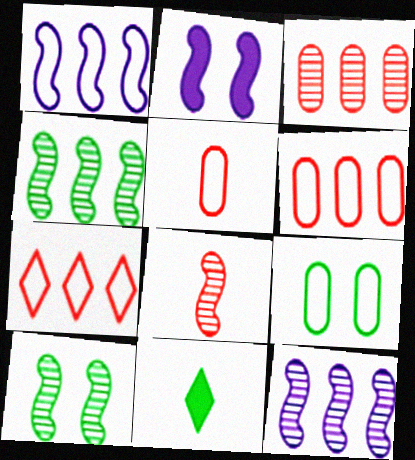[[4, 9, 11], 
[8, 10, 12]]